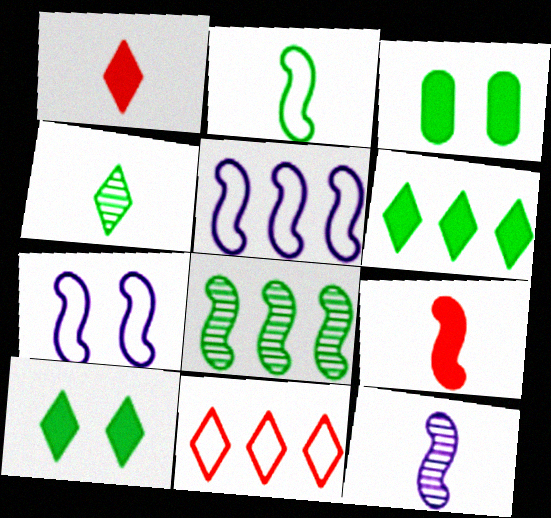[[2, 9, 12], 
[3, 11, 12], 
[7, 8, 9]]